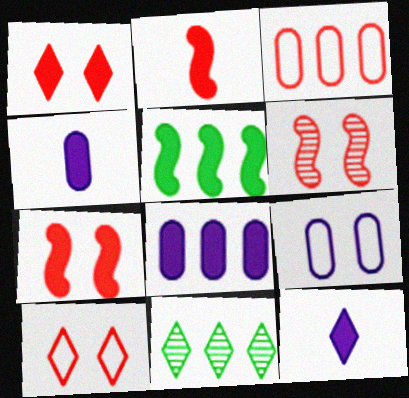[[1, 4, 5], 
[2, 9, 11], 
[10, 11, 12]]